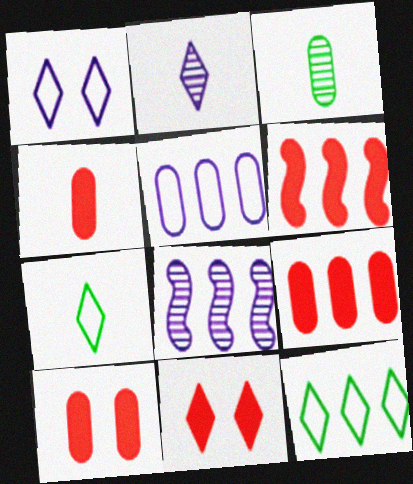[[1, 3, 6], 
[2, 11, 12], 
[3, 5, 10], 
[4, 6, 11], 
[4, 9, 10], 
[7, 8, 10], 
[8, 9, 12]]